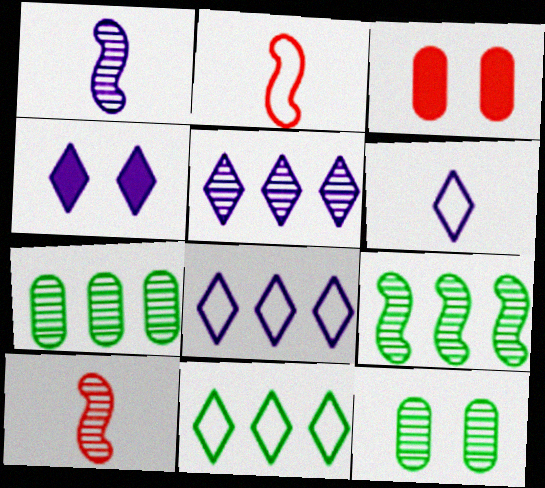[[1, 3, 11], 
[2, 4, 7], 
[3, 6, 9], 
[4, 5, 6], 
[5, 10, 12]]